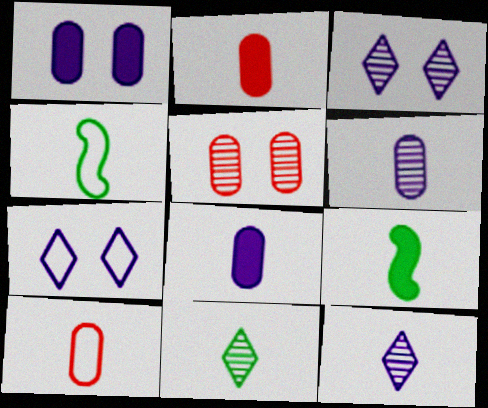[[2, 4, 12], 
[9, 10, 12]]